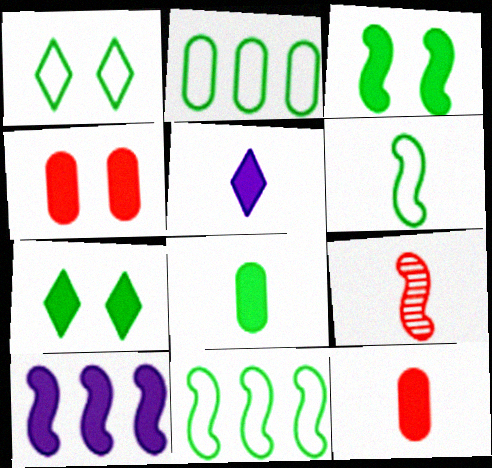[[1, 2, 6], 
[7, 10, 12]]